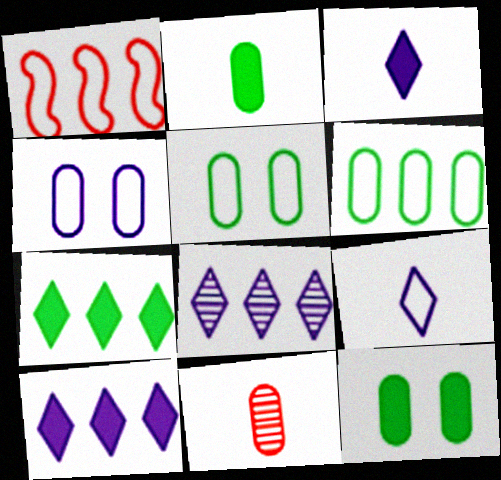[[1, 5, 9]]